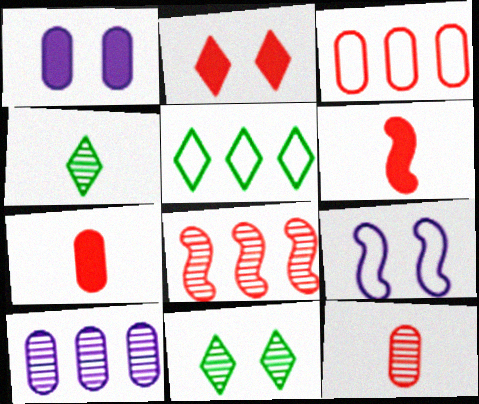[]